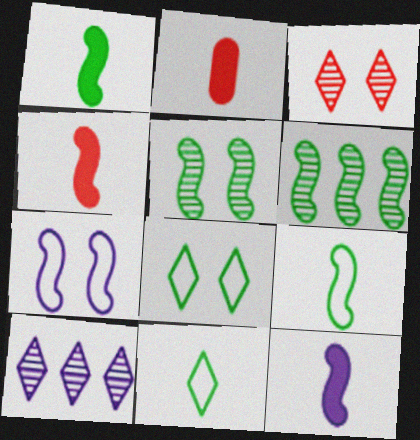[[1, 4, 12], 
[4, 6, 7]]